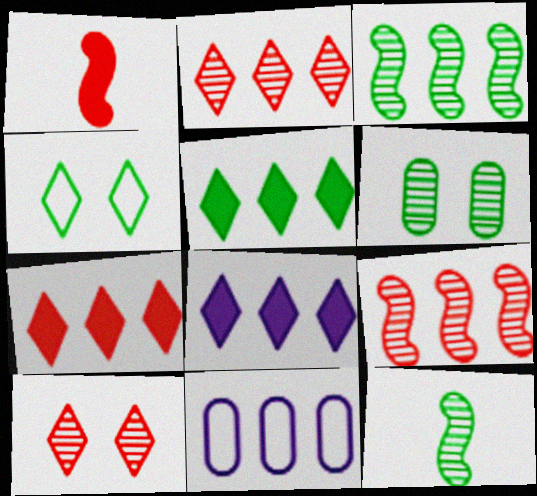[[3, 7, 11], 
[5, 7, 8], 
[5, 9, 11]]